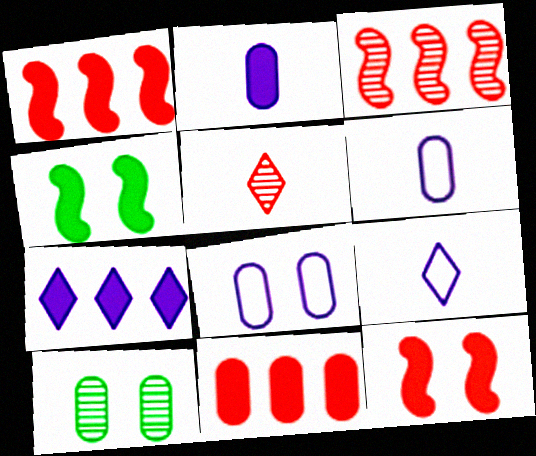[[1, 9, 10], 
[6, 10, 11]]